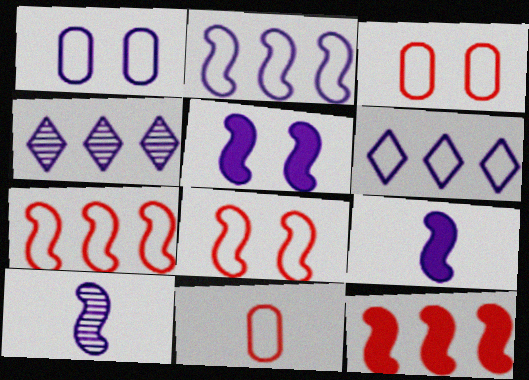[[1, 4, 9], 
[2, 5, 10]]